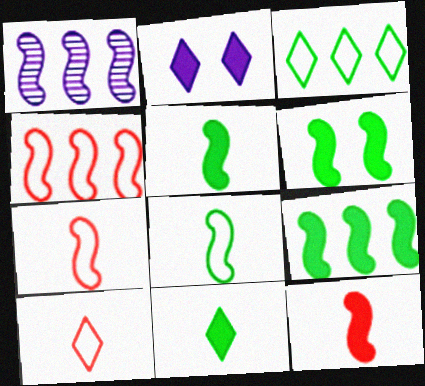[[1, 4, 9], 
[1, 6, 7], 
[5, 6, 9]]